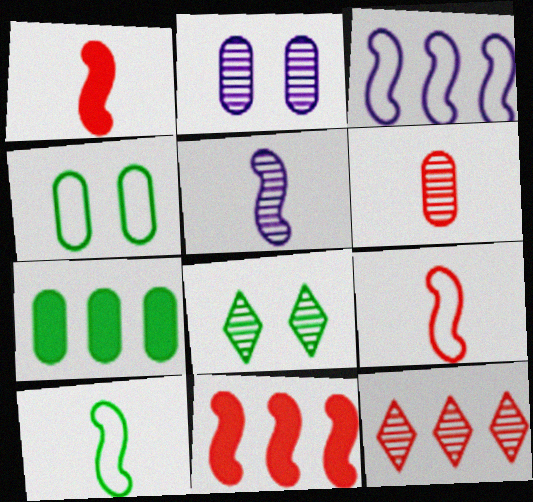[[1, 5, 10], 
[3, 7, 12], 
[7, 8, 10]]